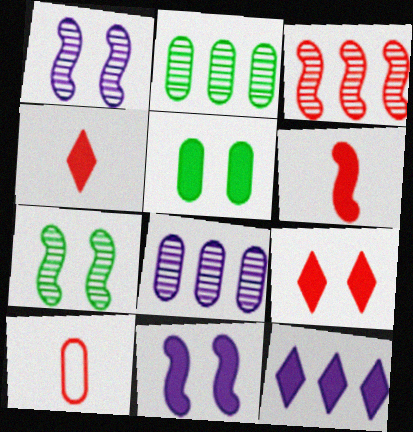[[3, 9, 10], 
[5, 6, 12], 
[5, 8, 10], 
[5, 9, 11], 
[7, 10, 12]]